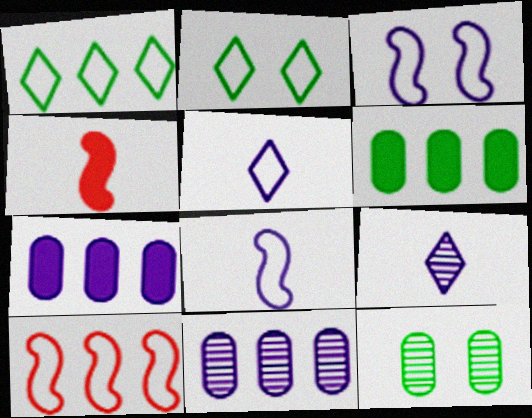[[2, 4, 11], 
[3, 7, 9]]